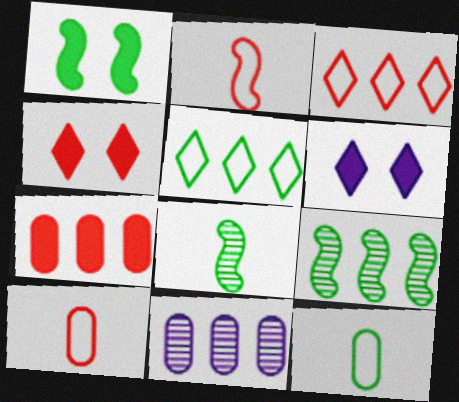[[6, 9, 10]]